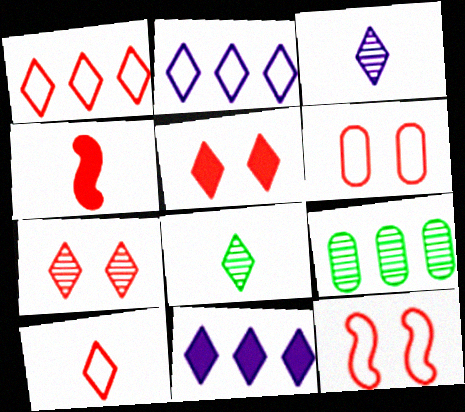[[2, 5, 8]]